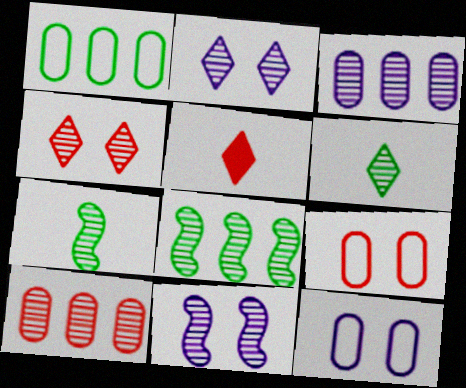[[1, 5, 11], 
[2, 7, 10], 
[3, 4, 7], 
[5, 8, 12], 
[6, 10, 11]]